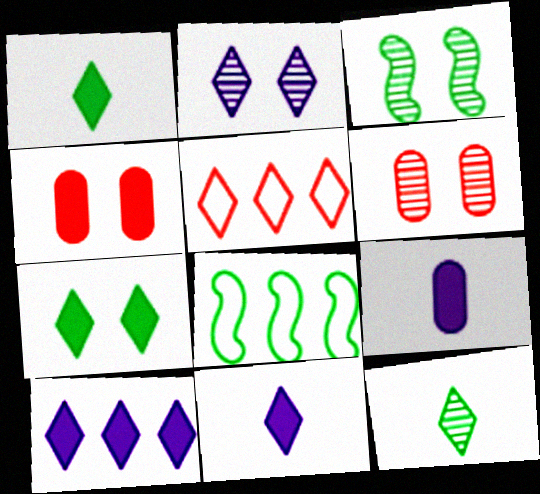[[1, 2, 5], 
[2, 3, 6], 
[3, 5, 9], 
[6, 8, 11]]